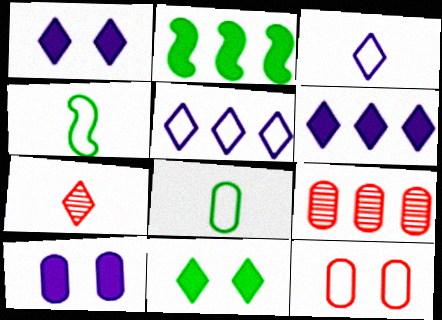[[1, 4, 9], 
[2, 5, 9], 
[4, 5, 12], 
[5, 7, 11], 
[8, 9, 10]]